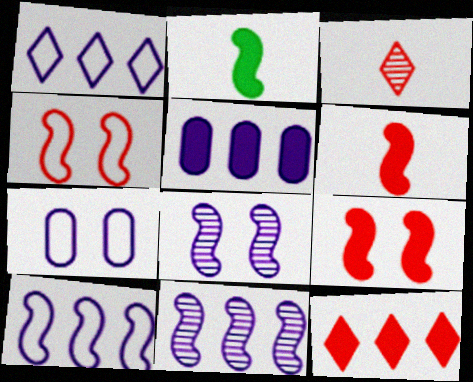[[1, 5, 11], 
[2, 4, 11]]